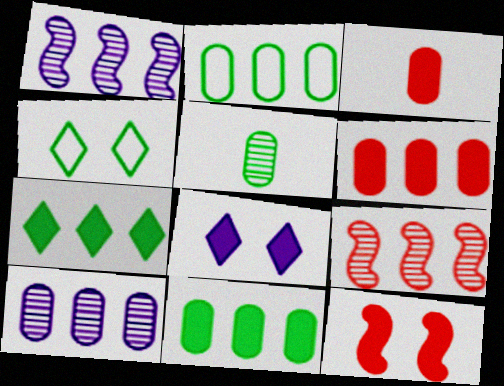[[1, 3, 4], 
[2, 6, 10]]